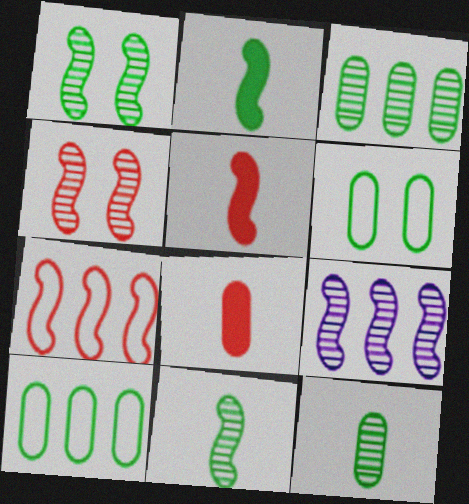[[4, 5, 7], 
[4, 9, 11]]